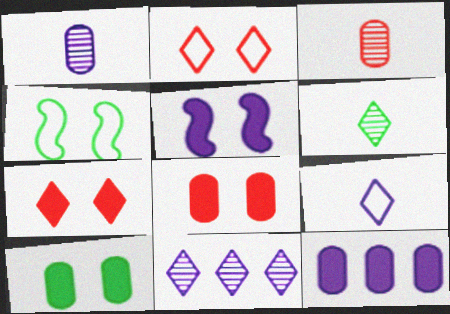[[5, 7, 10]]